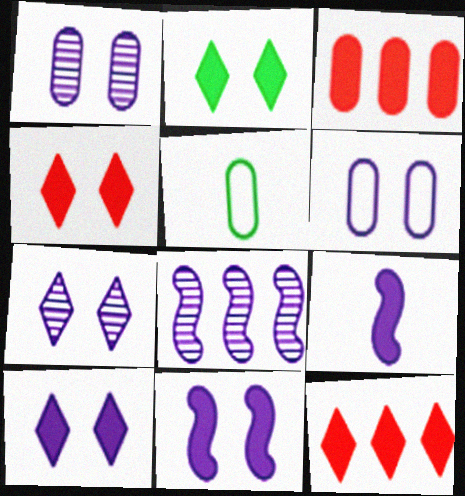[[1, 3, 5], 
[2, 3, 9], 
[2, 4, 10], 
[4, 5, 8], 
[6, 7, 11]]